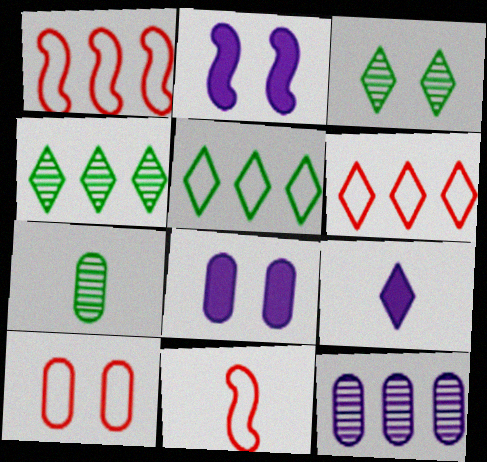[[2, 3, 10], 
[2, 6, 7], 
[3, 6, 9], 
[4, 8, 11], 
[6, 10, 11], 
[7, 9, 11]]